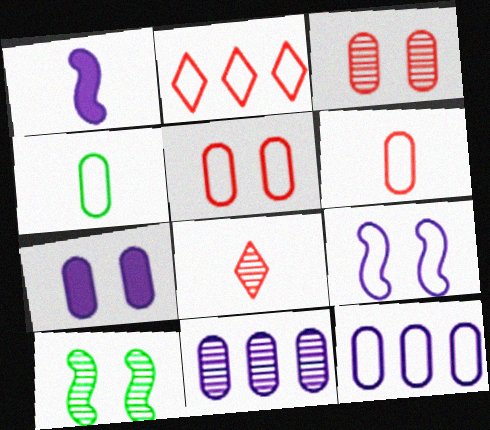[[1, 4, 8], 
[2, 4, 9], 
[4, 5, 12], 
[8, 10, 11]]